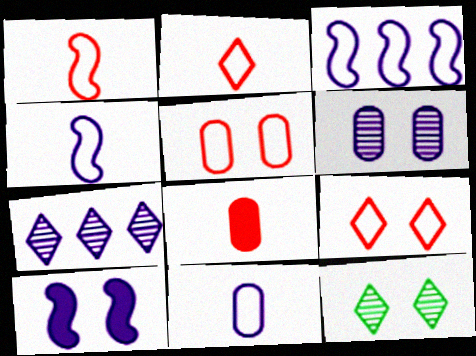[[3, 8, 12], 
[5, 10, 12], 
[7, 10, 11]]